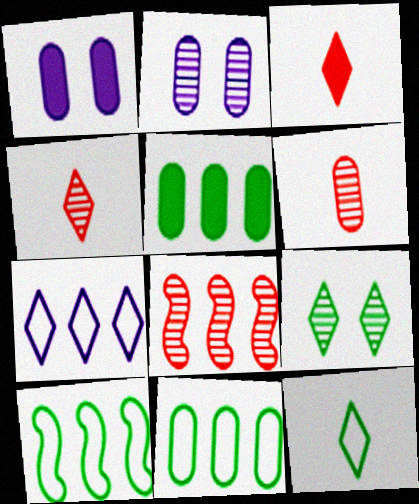[[1, 4, 10], 
[1, 6, 11], 
[1, 8, 12], 
[2, 3, 10], 
[3, 7, 9], 
[5, 7, 8]]